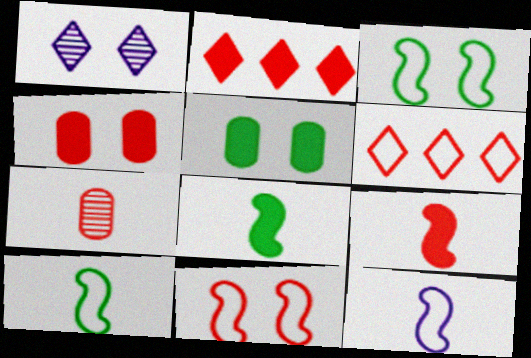[[1, 3, 4], 
[1, 5, 11], 
[2, 4, 9], 
[2, 7, 11]]